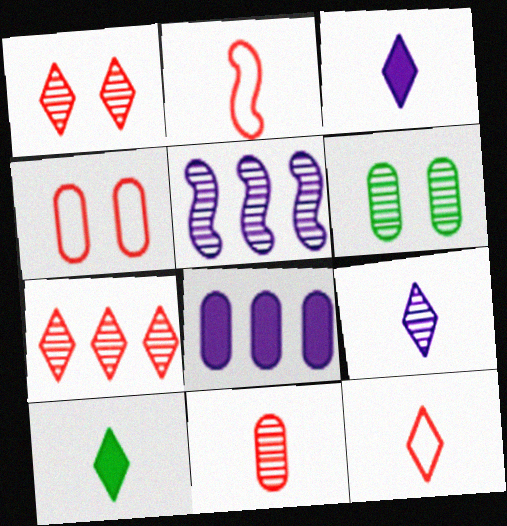[[4, 5, 10], 
[9, 10, 12]]